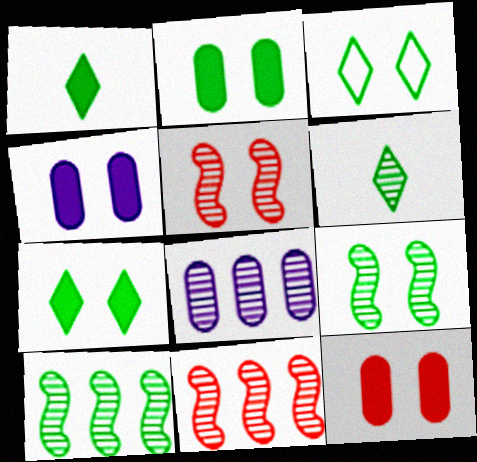[[2, 3, 9], 
[2, 4, 12], 
[3, 4, 5], 
[5, 6, 8]]